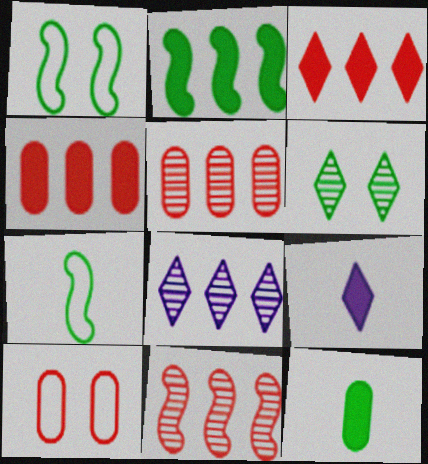[[1, 5, 9]]